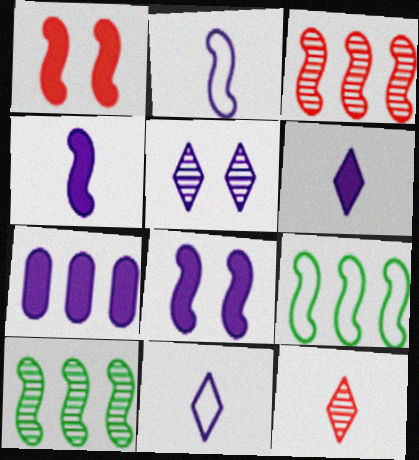[[1, 2, 10], 
[2, 5, 7], 
[6, 7, 8]]